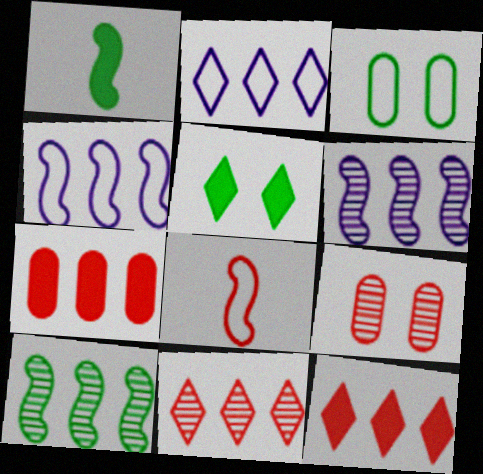[[1, 2, 9], 
[2, 3, 8], 
[2, 7, 10], 
[8, 9, 12]]